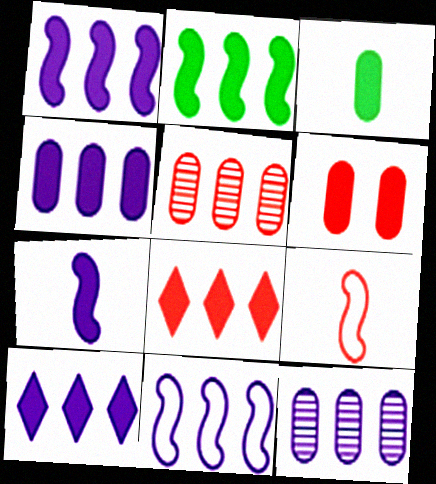[[1, 4, 10], 
[2, 4, 8], 
[3, 4, 6], 
[10, 11, 12]]